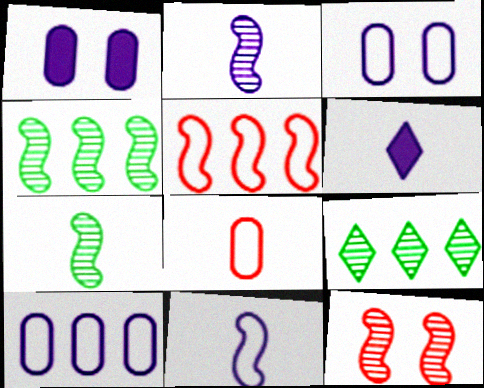[[2, 4, 12], 
[6, 7, 8]]